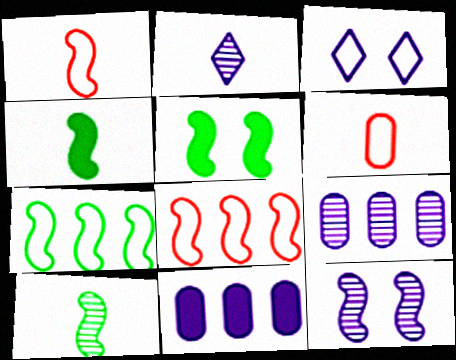[[2, 4, 6], 
[2, 9, 12], 
[3, 6, 7], 
[4, 8, 12], 
[5, 7, 10]]